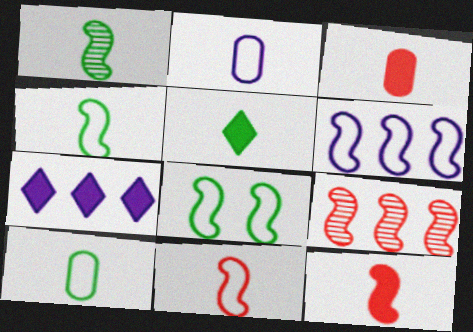[[1, 5, 10], 
[6, 8, 11]]